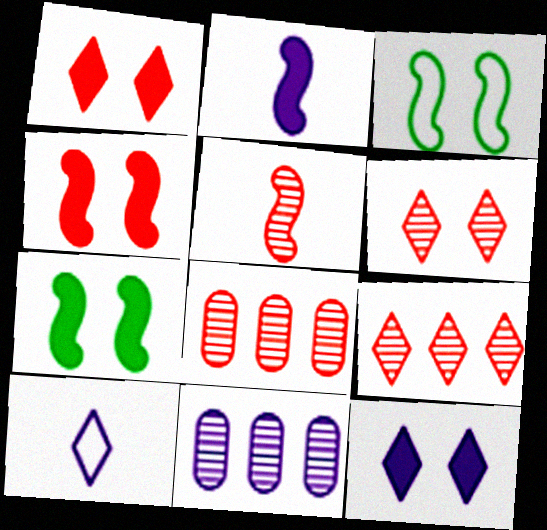[[5, 6, 8], 
[7, 8, 10]]